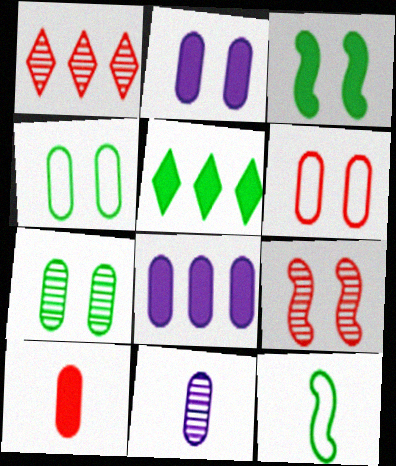[[1, 2, 12], 
[2, 6, 7], 
[5, 7, 12]]